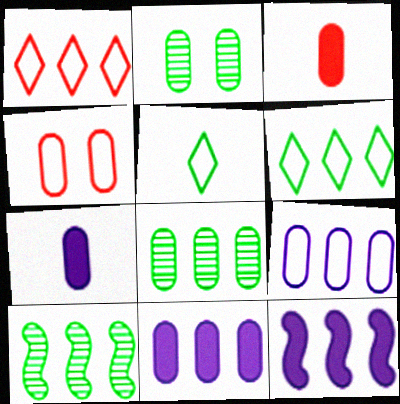[[1, 8, 12], 
[1, 10, 11], 
[2, 3, 9], 
[4, 7, 8]]